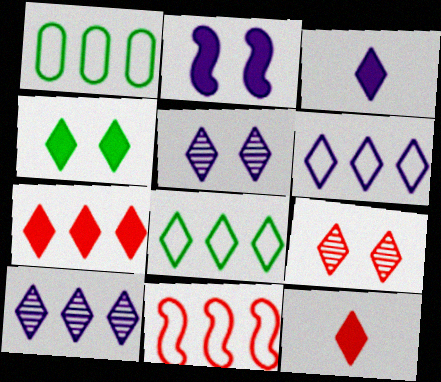[[1, 6, 11], 
[3, 4, 7], 
[3, 5, 6], 
[3, 8, 9], 
[5, 8, 12], 
[7, 8, 10]]